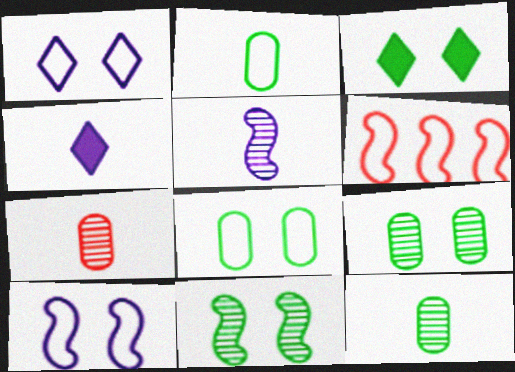[[1, 2, 6], 
[3, 8, 11], 
[4, 6, 9]]